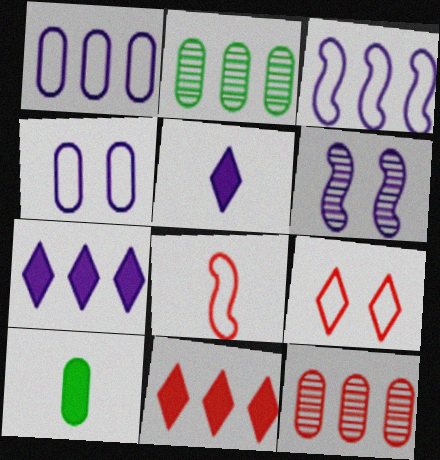[[1, 5, 6], 
[2, 3, 11], 
[4, 10, 12]]